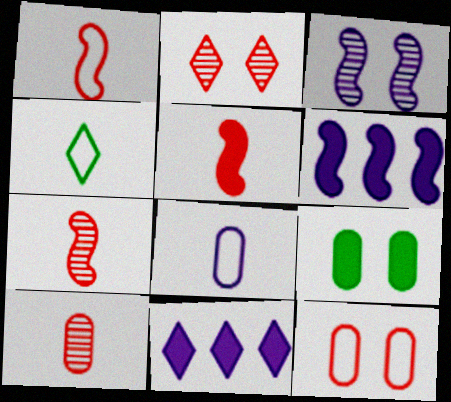[[1, 4, 8], 
[1, 5, 7], 
[2, 4, 11], 
[3, 8, 11], 
[5, 9, 11]]